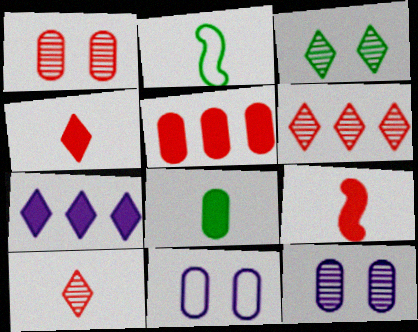[[1, 2, 7]]